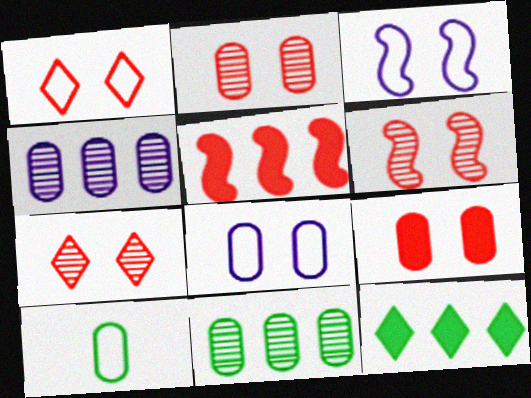[[1, 6, 9], 
[2, 6, 7], 
[4, 9, 10]]